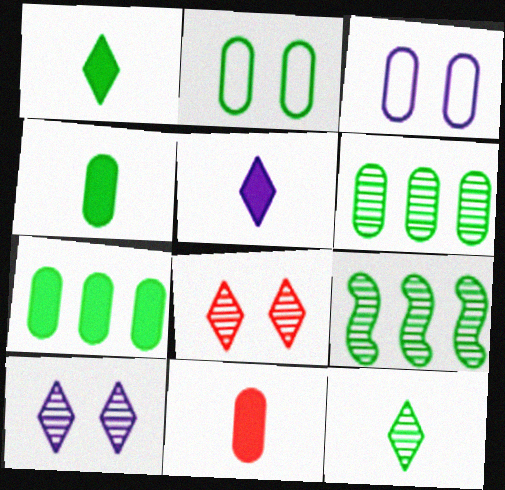[[1, 2, 9], 
[2, 4, 6], 
[3, 6, 11]]